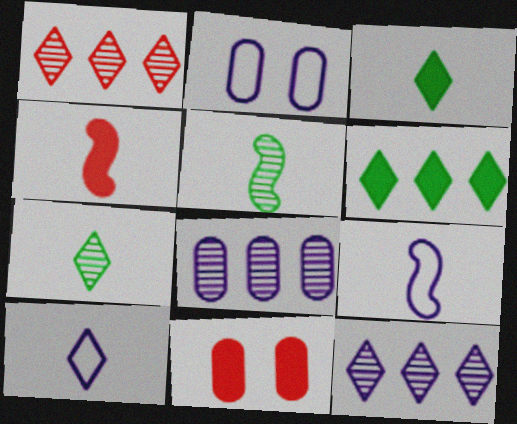[[4, 5, 9]]